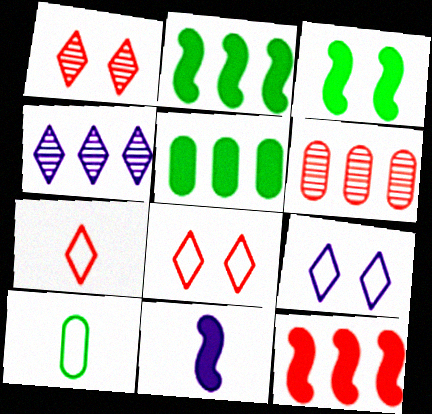[[3, 11, 12]]